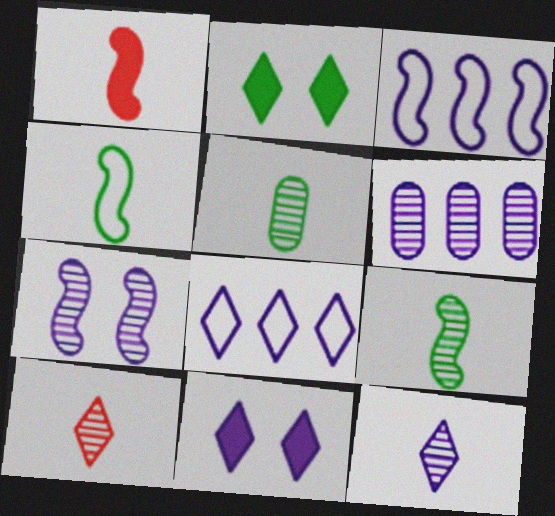[[2, 8, 10], 
[6, 7, 12], 
[8, 11, 12]]